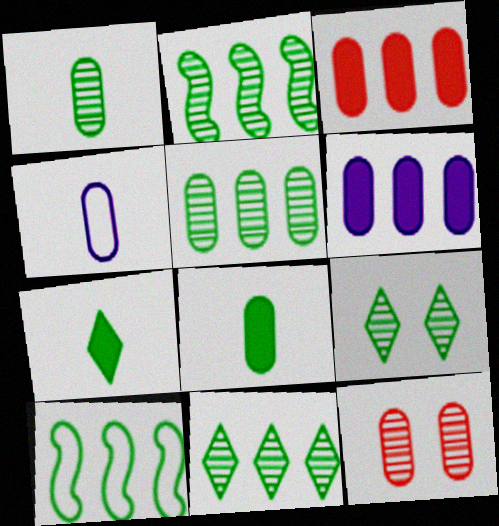[[1, 2, 9], 
[2, 5, 11], 
[8, 9, 10]]